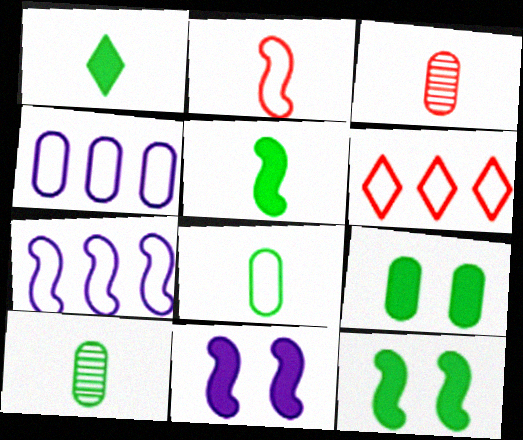[[3, 4, 9], 
[6, 10, 11]]